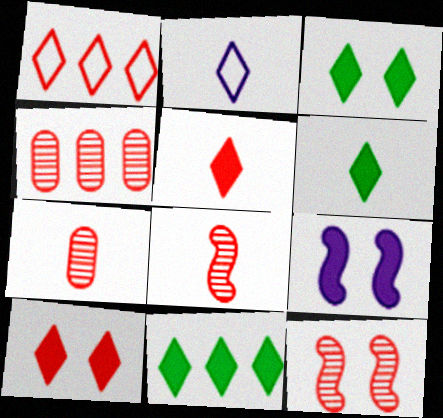[[3, 6, 11]]